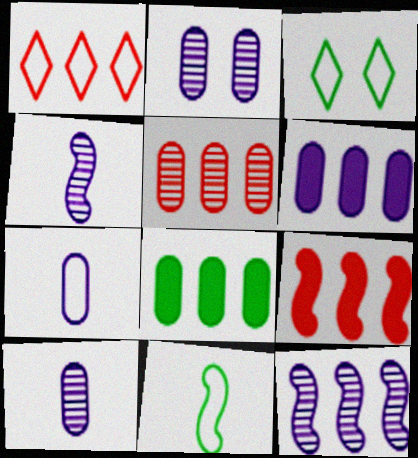[[1, 5, 9], 
[1, 8, 12], 
[2, 6, 7], 
[3, 9, 10]]